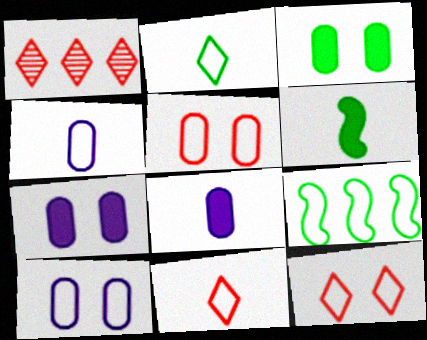[[1, 6, 10], 
[4, 9, 12], 
[9, 10, 11]]